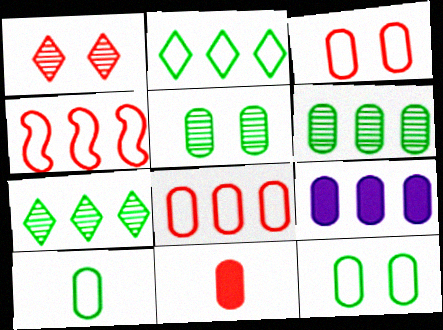[[1, 4, 11], 
[4, 7, 9], 
[6, 8, 9]]